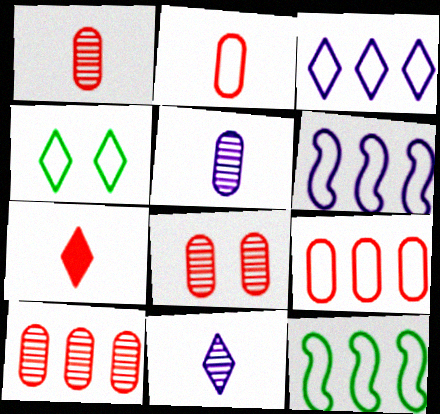[[1, 8, 10], 
[2, 4, 6], 
[3, 9, 12]]